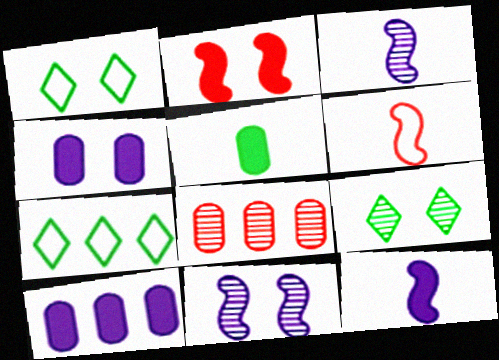[[1, 8, 12], 
[3, 8, 9], 
[6, 9, 10]]